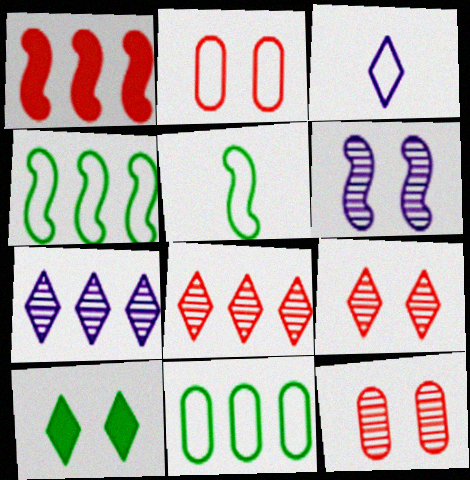[[1, 5, 6], 
[1, 7, 11], 
[2, 3, 4], 
[2, 6, 10], 
[3, 8, 10]]